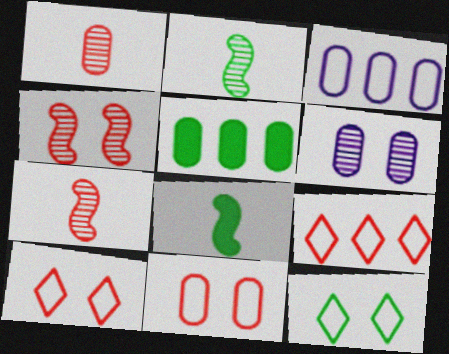[[2, 5, 12], 
[6, 8, 9]]